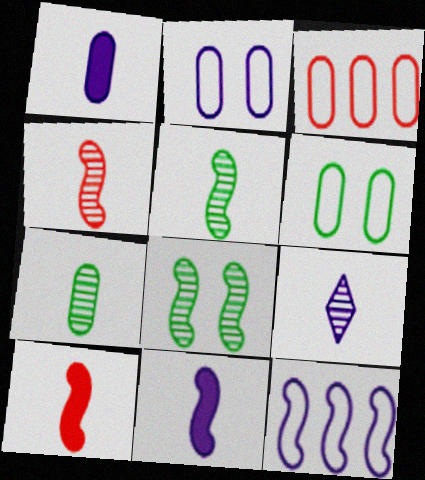[[4, 7, 9], 
[8, 10, 12]]